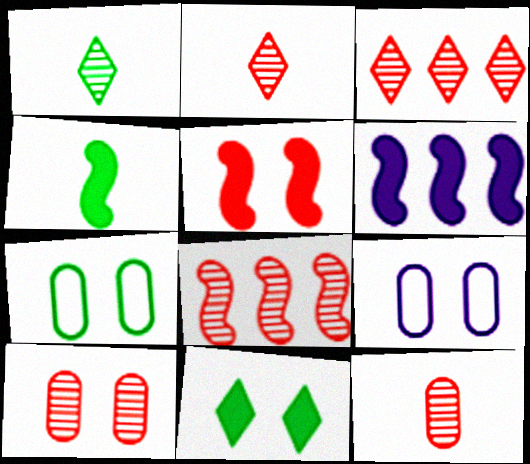[[2, 6, 7], 
[2, 8, 10], 
[3, 4, 9], 
[4, 5, 6]]